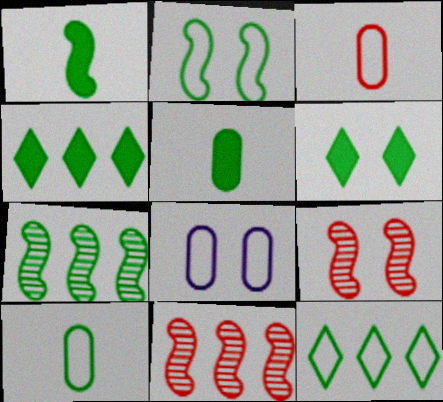[[1, 2, 7], 
[2, 10, 12], 
[6, 7, 10], 
[6, 8, 9]]